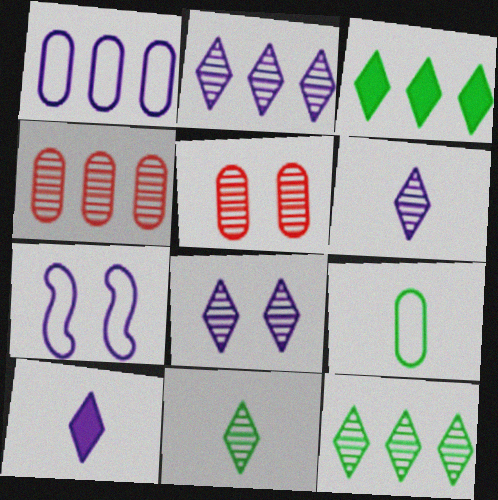[[2, 6, 8]]